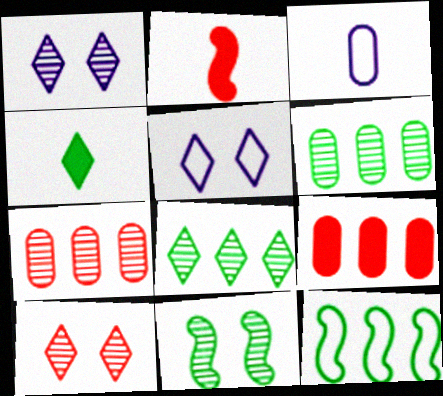[[2, 5, 6]]